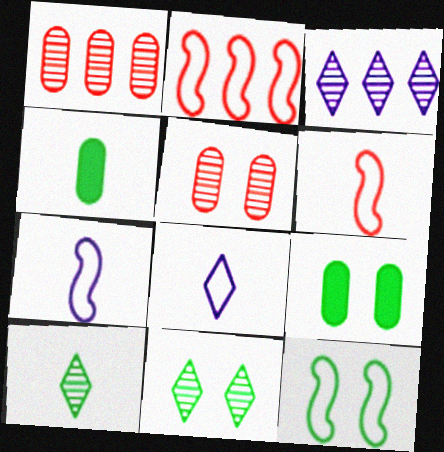[[2, 7, 12], 
[3, 6, 9], 
[9, 11, 12]]